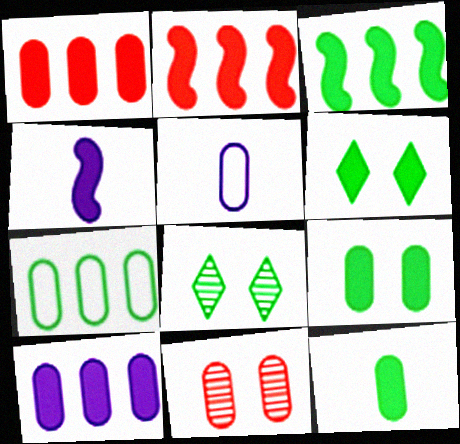[[1, 4, 6], 
[2, 5, 8], 
[3, 6, 12]]